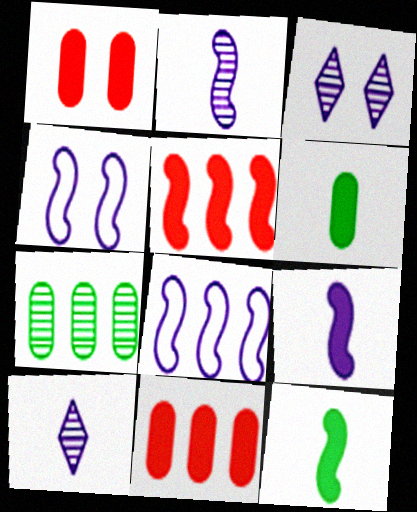[]